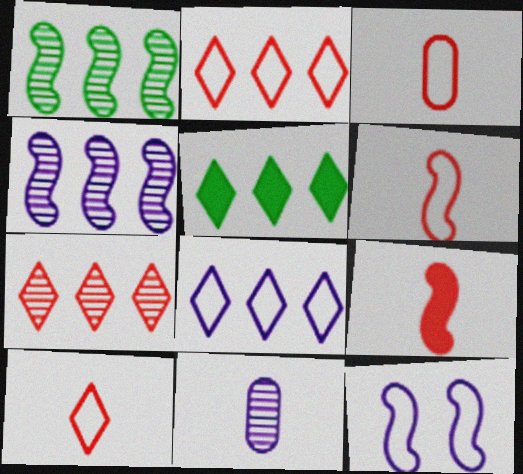[[1, 9, 12], 
[3, 6, 10], 
[5, 7, 8]]